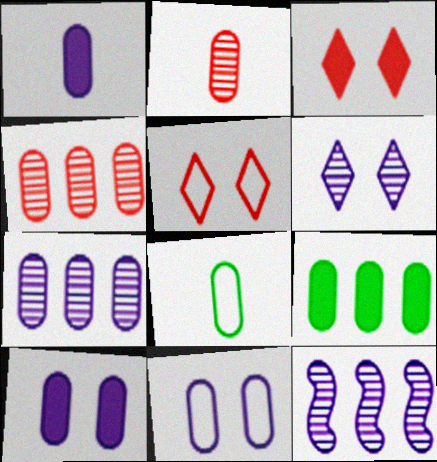[[1, 2, 8], 
[1, 7, 11], 
[2, 9, 11], 
[3, 8, 12], 
[4, 8, 10]]